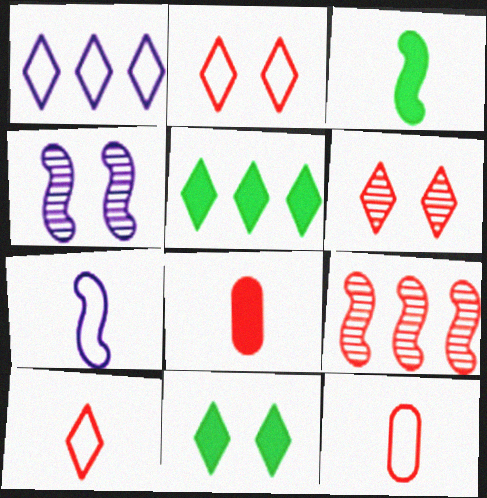[[2, 8, 9], 
[4, 5, 12]]